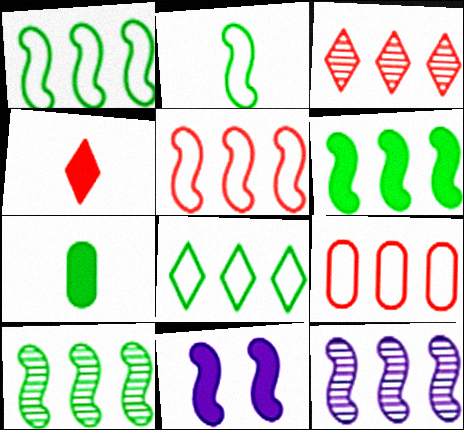[[1, 6, 10], 
[5, 6, 12]]